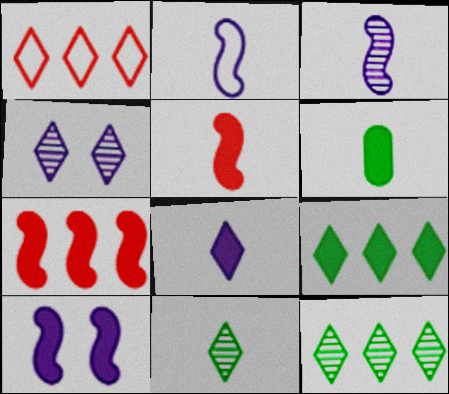[[5, 6, 8]]